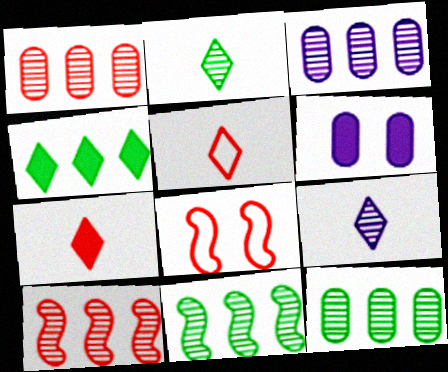[[1, 3, 12], 
[1, 7, 8], 
[5, 6, 11]]